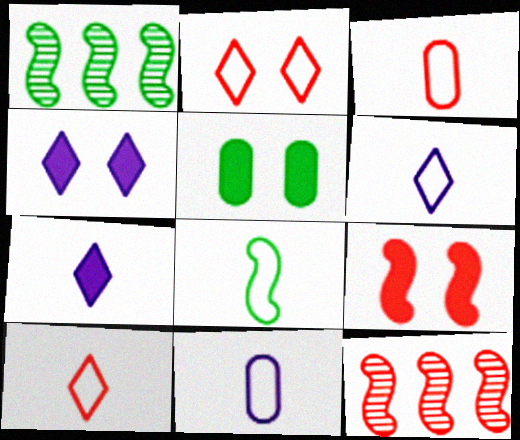[[1, 3, 4], 
[3, 6, 8], 
[4, 5, 9], 
[5, 6, 12], 
[8, 10, 11]]